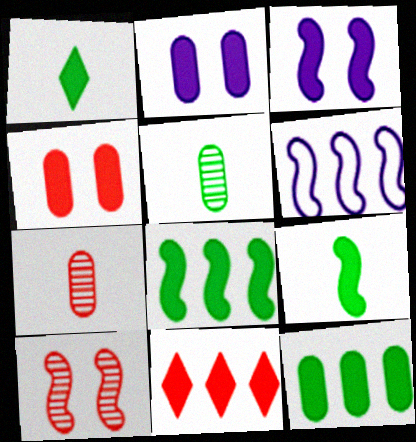[[2, 9, 11], 
[6, 9, 10]]